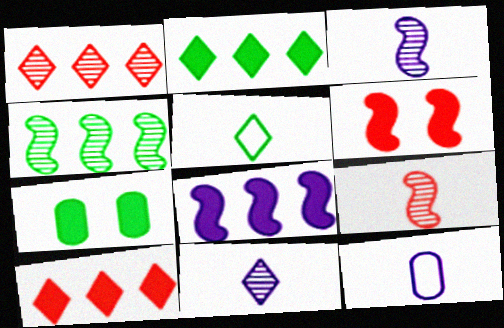[[4, 5, 7]]